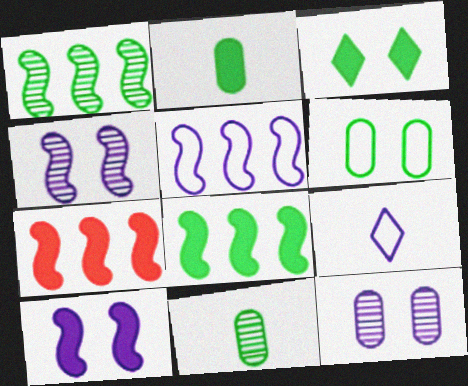[[1, 5, 7], 
[2, 3, 8]]